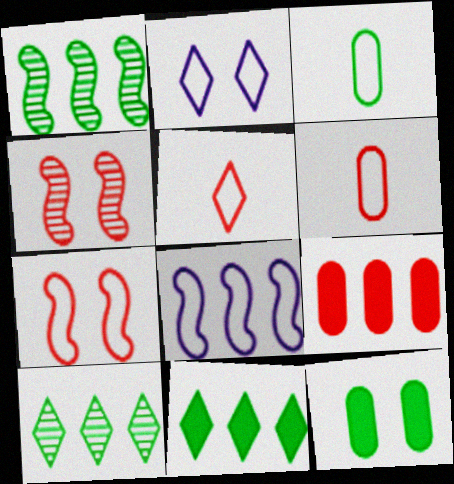[[2, 4, 12], 
[4, 5, 9], 
[8, 9, 10]]